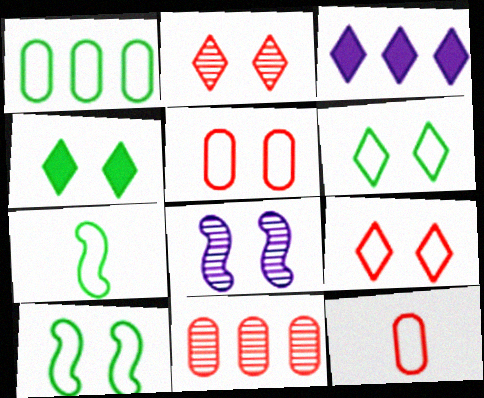[[1, 6, 7], 
[4, 5, 8]]